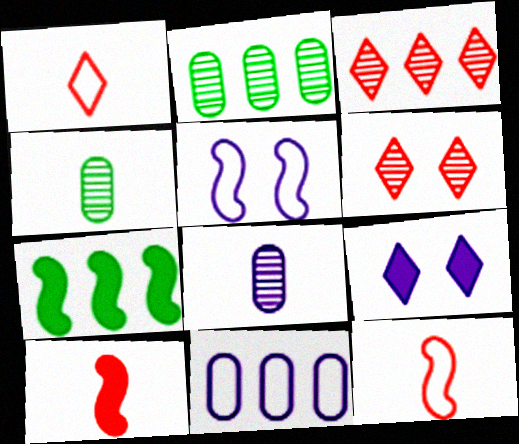[[2, 9, 12], 
[3, 7, 11]]